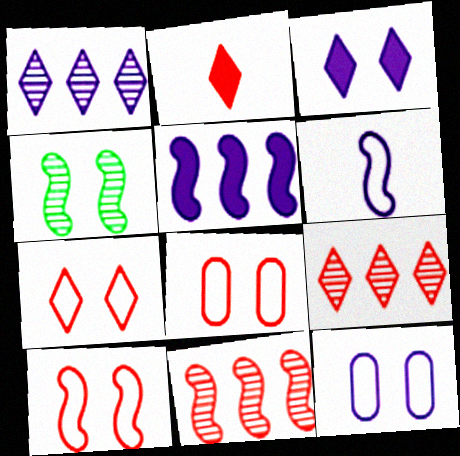[[2, 7, 9], 
[2, 8, 11], 
[3, 4, 8], 
[7, 8, 10]]